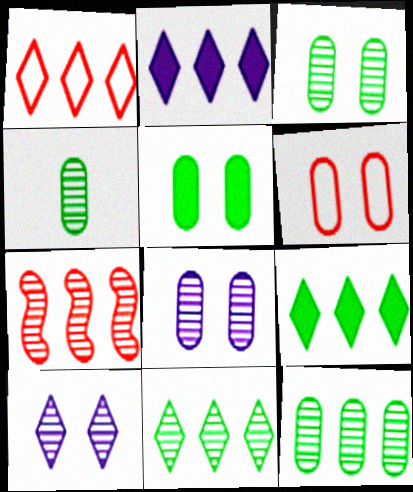[[1, 2, 11], 
[3, 4, 12], 
[4, 7, 10], 
[5, 6, 8]]